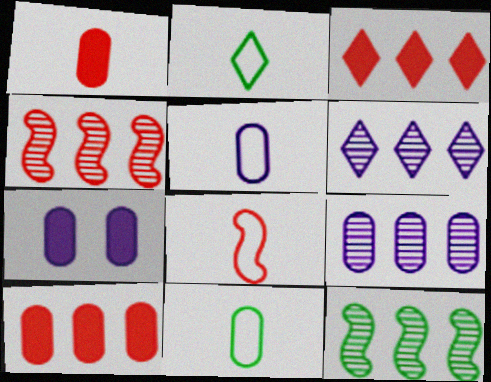[[2, 4, 7], 
[2, 5, 8], 
[5, 7, 9]]